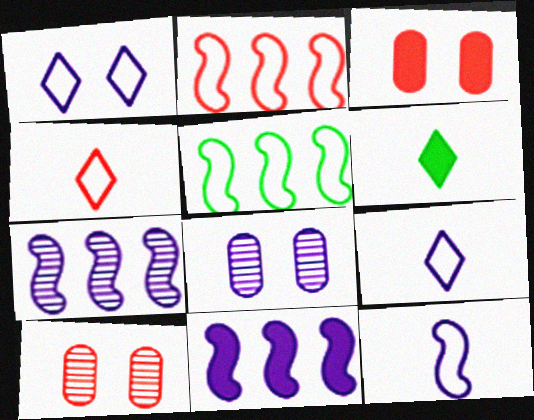[[2, 6, 8], 
[3, 6, 11], 
[8, 9, 11]]